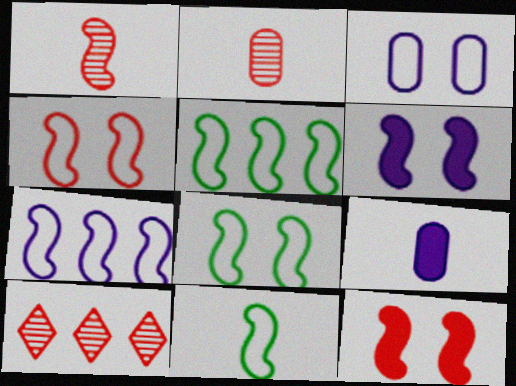[[1, 5, 6], 
[4, 7, 11], 
[5, 8, 11], 
[8, 9, 10]]